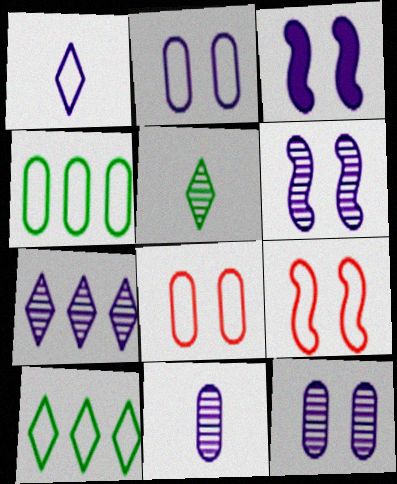[[1, 4, 9], 
[6, 7, 11]]